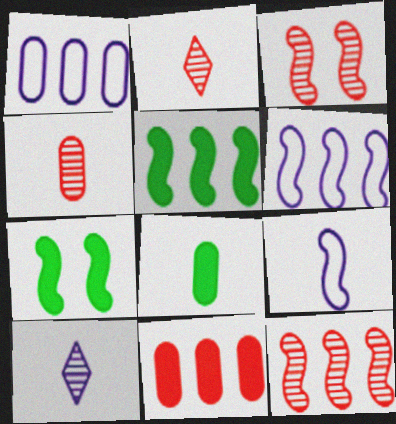[[1, 2, 7], 
[2, 8, 9], 
[3, 5, 9], 
[5, 6, 12], 
[7, 9, 12]]